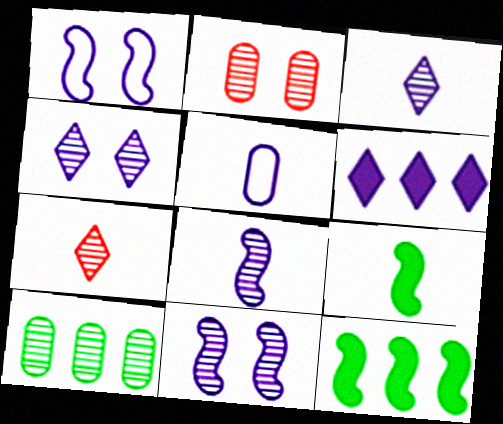[[5, 6, 11], 
[5, 7, 9], 
[7, 10, 11]]